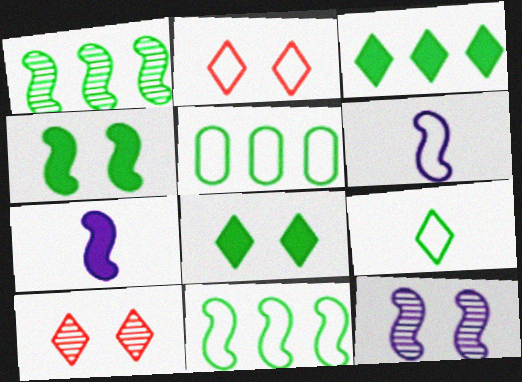[[1, 3, 5], 
[2, 5, 6], 
[5, 7, 10]]